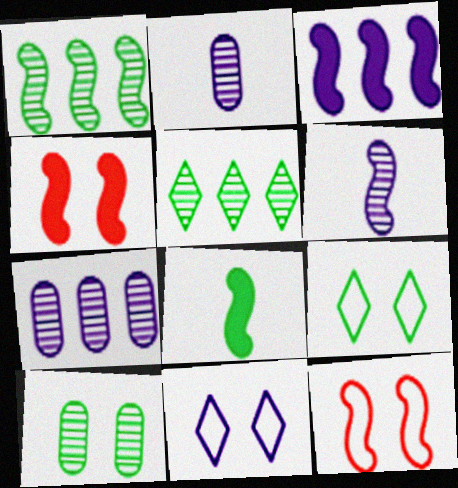[[2, 3, 11], 
[3, 4, 8], 
[4, 10, 11]]